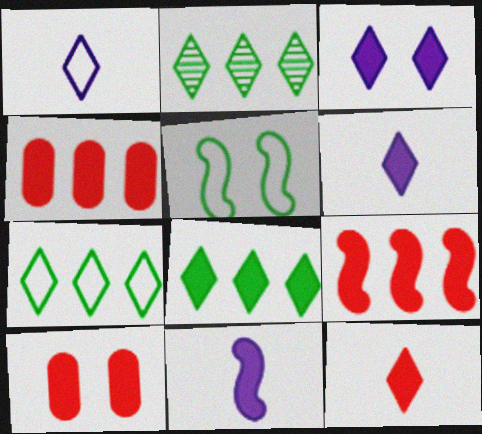[[2, 7, 8], 
[3, 8, 12], 
[8, 10, 11], 
[9, 10, 12]]